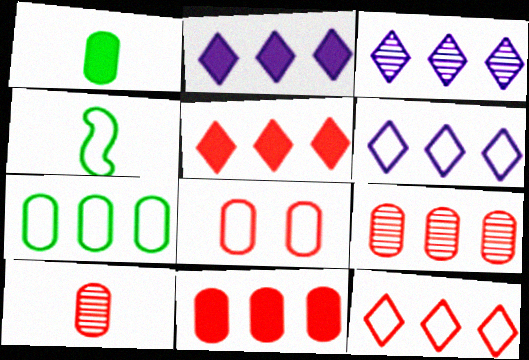[[2, 3, 6], 
[4, 6, 8], 
[8, 10, 11]]